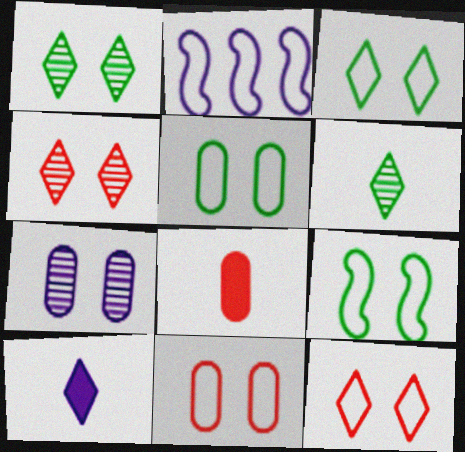[[1, 2, 8], 
[2, 7, 10], 
[3, 5, 9]]